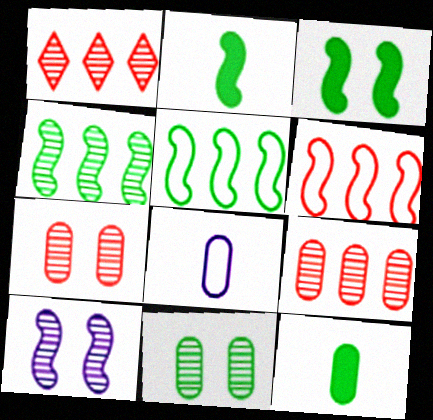[[1, 3, 8], 
[2, 6, 10]]